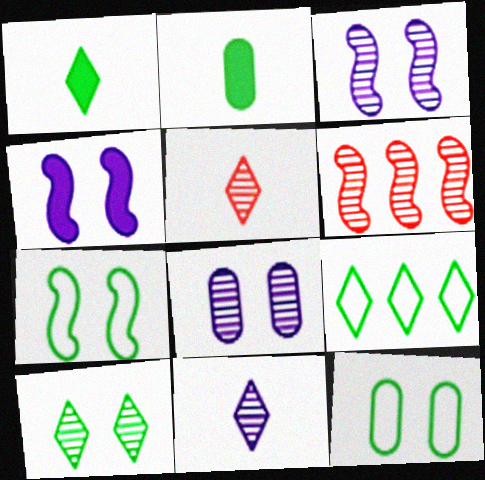[[1, 9, 10]]